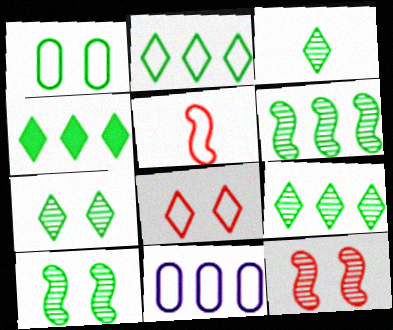[[2, 4, 9], 
[3, 7, 9]]